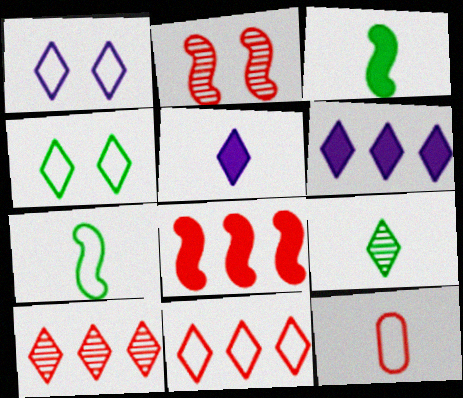[[4, 5, 10]]